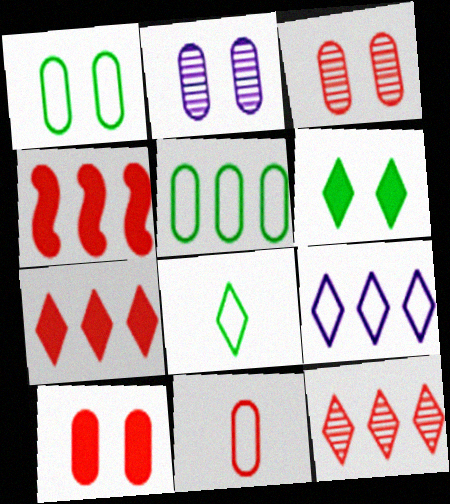[[1, 2, 10], 
[2, 4, 8]]